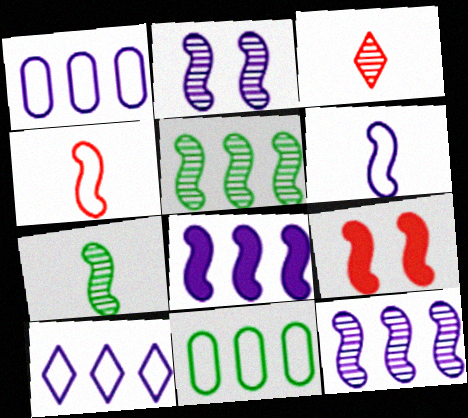[[2, 6, 8], 
[5, 6, 9]]